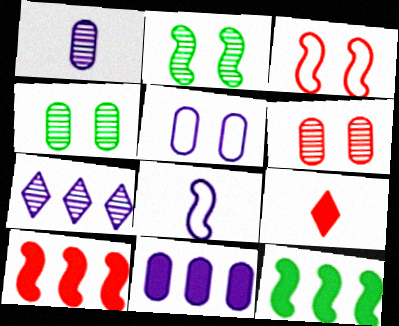[[1, 5, 11], 
[2, 8, 10]]